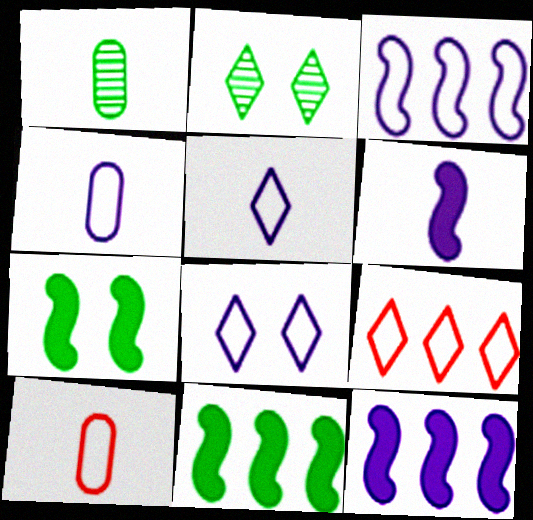[[2, 10, 12], 
[3, 4, 8]]